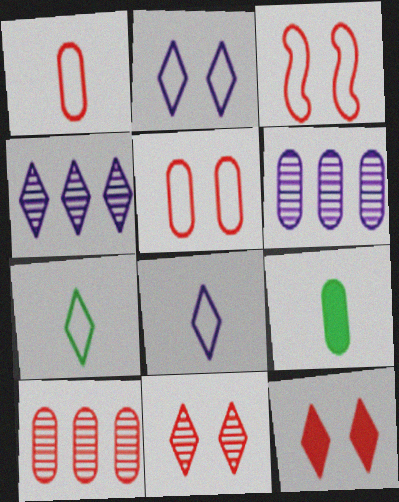[[3, 4, 9], 
[4, 7, 12], 
[5, 6, 9]]